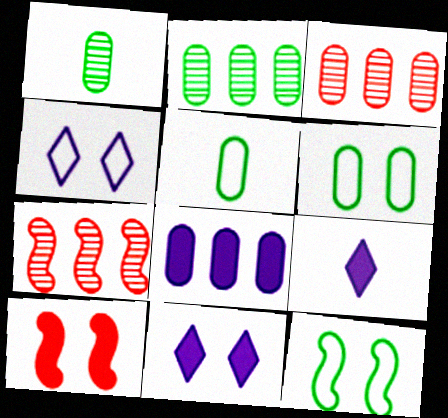[[3, 9, 12], 
[5, 7, 11], 
[6, 7, 9]]